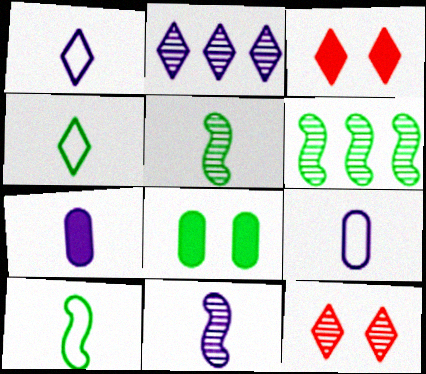[[1, 7, 11], 
[2, 3, 4], 
[3, 6, 9], 
[4, 6, 8]]